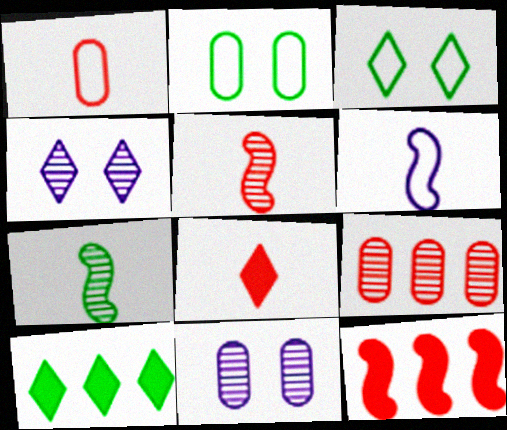[[1, 5, 8], 
[2, 7, 10], 
[4, 7, 9]]